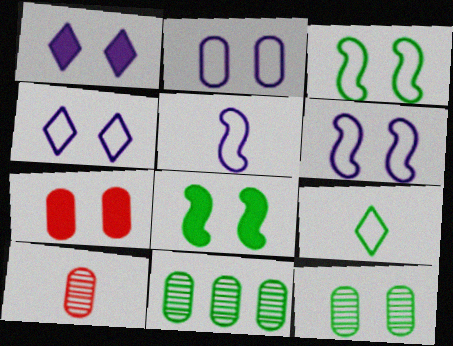[[1, 7, 8], 
[2, 4, 6], 
[2, 7, 12], 
[8, 9, 11]]